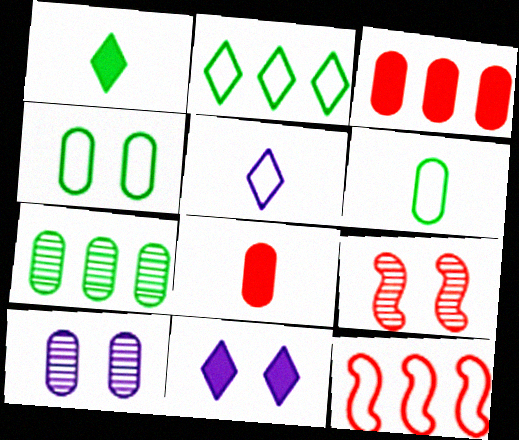[[1, 10, 12], 
[3, 6, 10], 
[4, 5, 12], 
[4, 9, 11]]